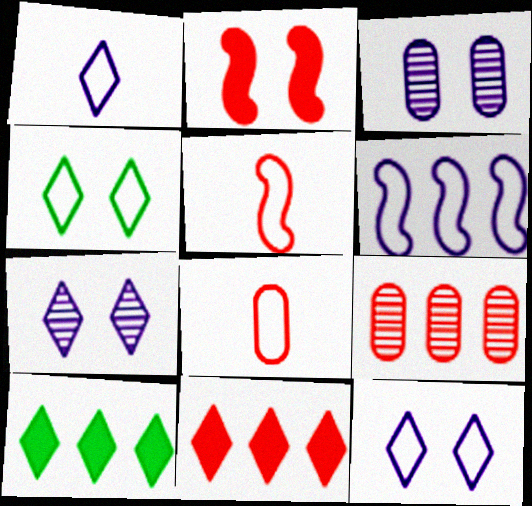[[2, 3, 4], 
[3, 5, 10], 
[4, 6, 8], 
[6, 9, 10]]